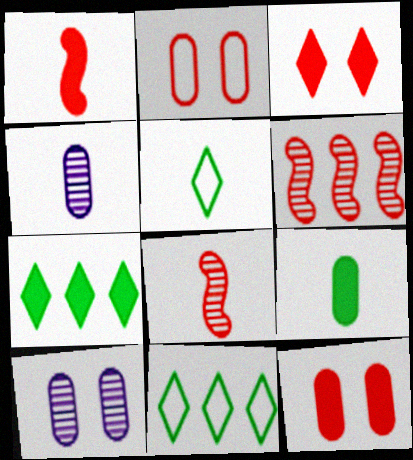[[1, 4, 5], 
[1, 10, 11]]